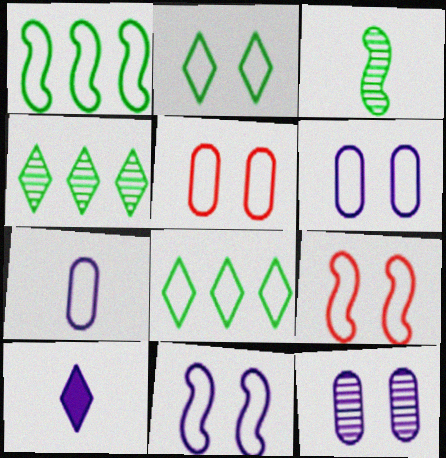[[2, 5, 11], 
[2, 6, 9], 
[7, 8, 9]]